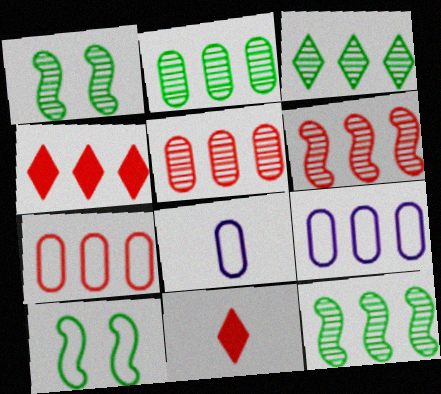[[1, 4, 8], 
[1, 9, 11], 
[2, 3, 12], 
[4, 6, 7], 
[4, 9, 12]]